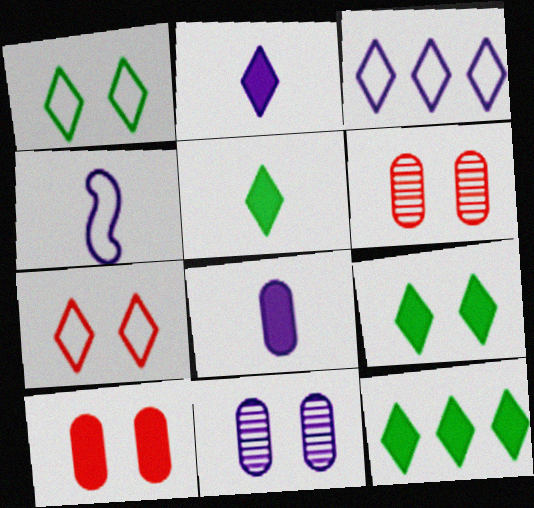[[4, 6, 12], 
[5, 9, 12]]